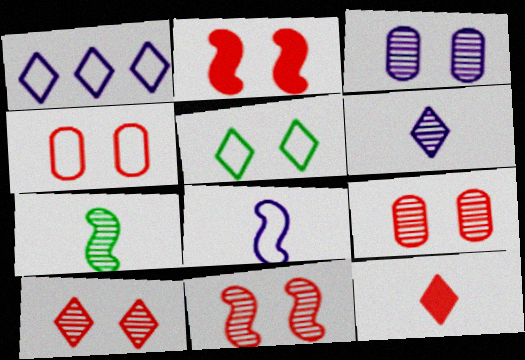[[2, 3, 5], 
[2, 4, 10], 
[9, 10, 11]]